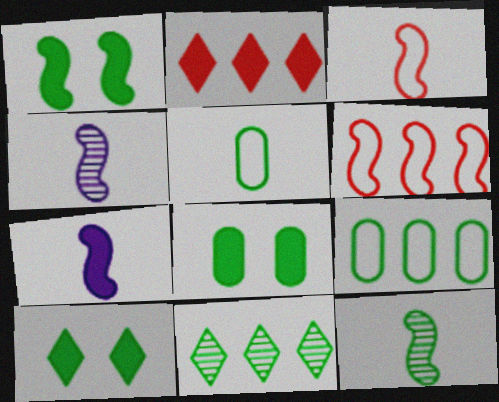[[1, 4, 6], 
[1, 5, 11], 
[1, 8, 10], 
[2, 7, 8], 
[3, 7, 12], 
[9, 10, 12]]